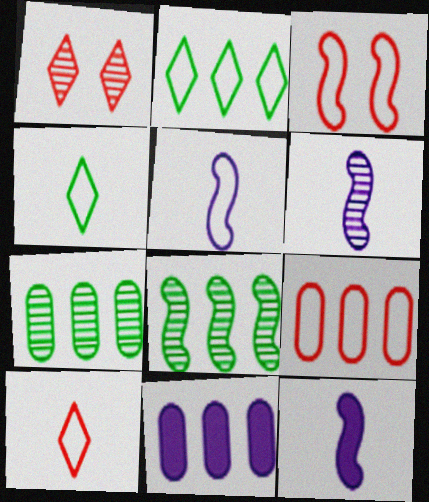[[1, 6, 7], 
[3, 8, 12], 
[3, 9, 10], 
[5, 6, 12], 
[7, 9, 11]]